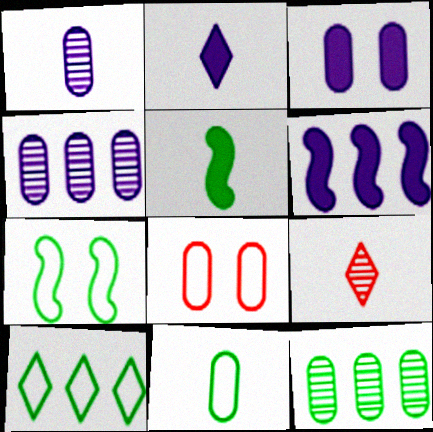[[2, 3, 6], 
[7, 10, 11]]